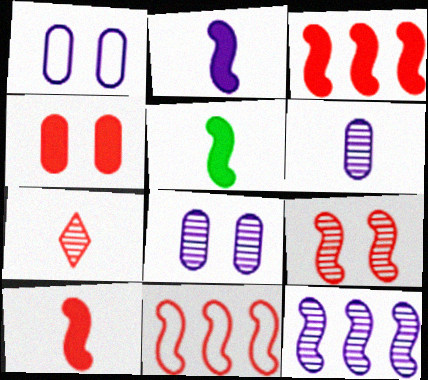[[2, 5, 10], 
[4, 7, 11], 
[9, 10, 11]]